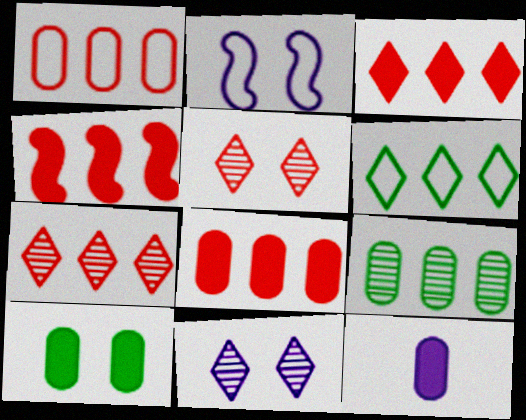[[1, 4, 7], 
[2, 5, 10], 
[3, 4, 8], 
[8, 10, 12]]